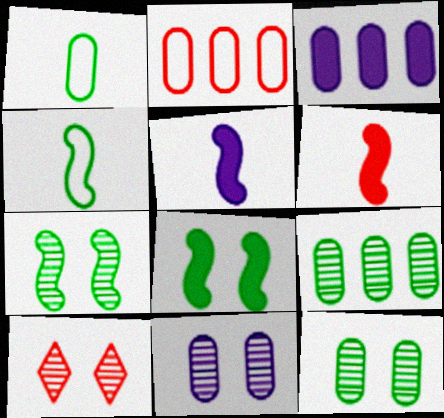[[2, 3, 9], 
[2, 6, 10], 
[3, 4, 10], 
[7, 10, 11]]